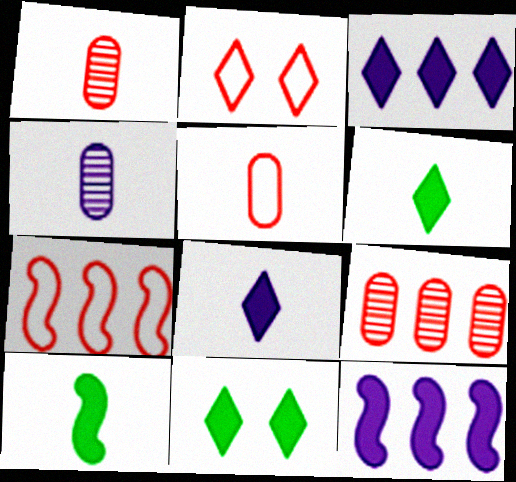[[2, 5, 7], 
[4, 7, 11]]